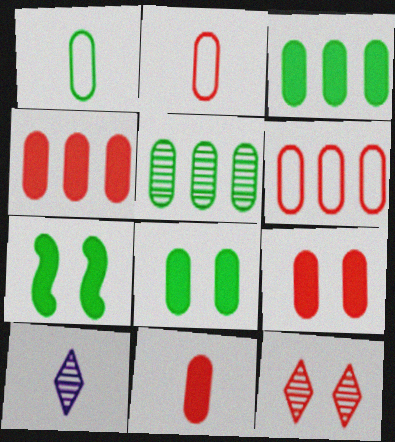[[1, 5, 8], 
[4, 9, 11], 
[6, 7, 10]]